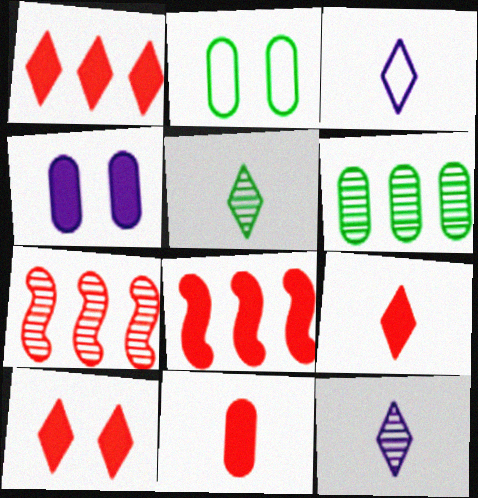[[1, 9, 10], 
[2, 8, 12], 
[3, 5, 9], 
[8, 10, 11]]